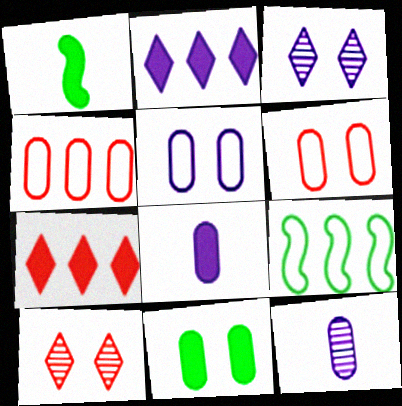[[1, 3, 4], 
[4, 11, 12], 
[8, 9, 10]]